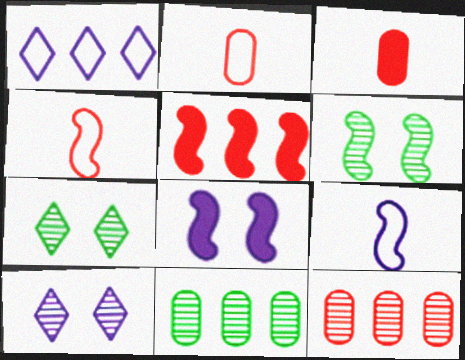[[1, 3, 6], 
[1, 5, 11], 
[5, 6, 9]]